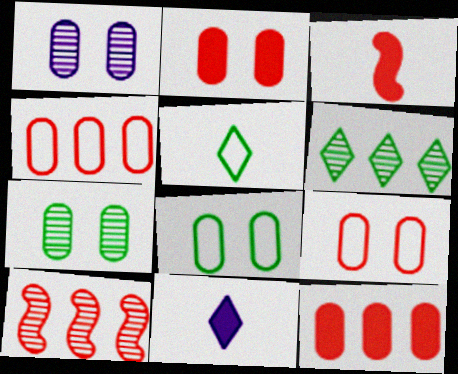[[1, 2, 8], 
[8, 10, 11]]